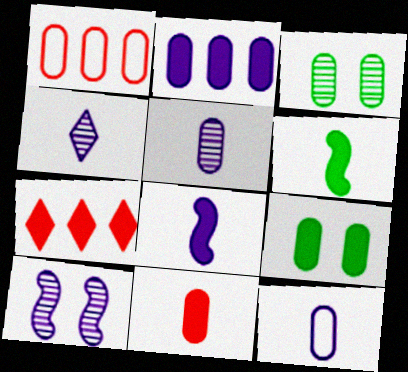[[1, 5, 9], 
[2, 9, 11], 
[4, 8, 12], 
[7, 8, 9]]